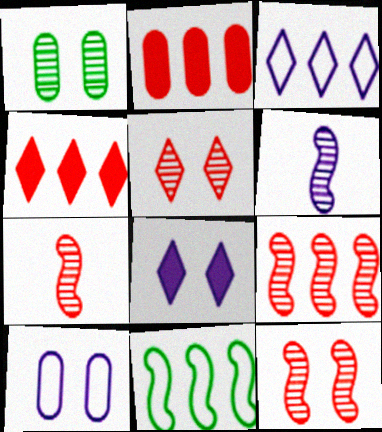[[7, 9, 12]]